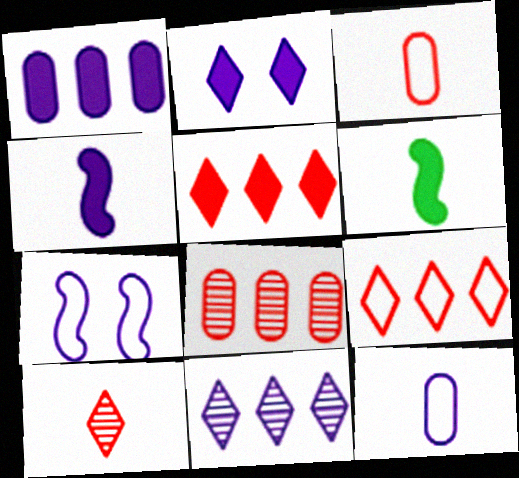[[1, 2, 4], 
[6, 10, 12]]